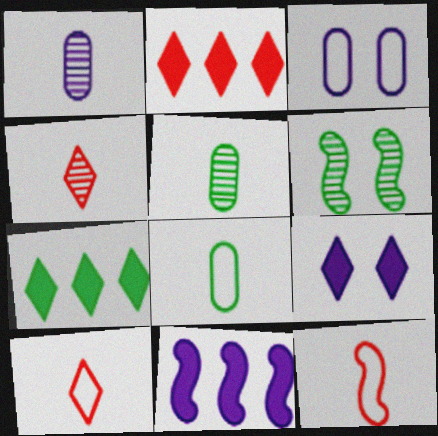[[6, 7, 8], 
[6, 11, 12]]